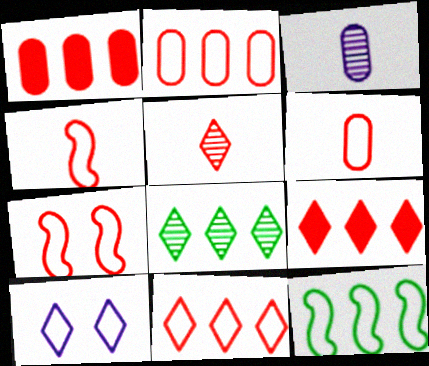[[1, 5, 7], 
[6, 7, 11], 
[6, 10, 12]]